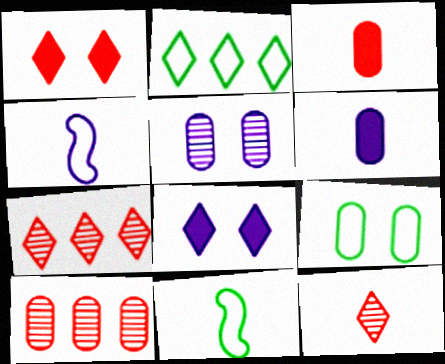[[2, 8, 12], 
[2, 9, 11], 
[6, 9, 10], 
[6, 11, 12], 
[8, 10, 11]]